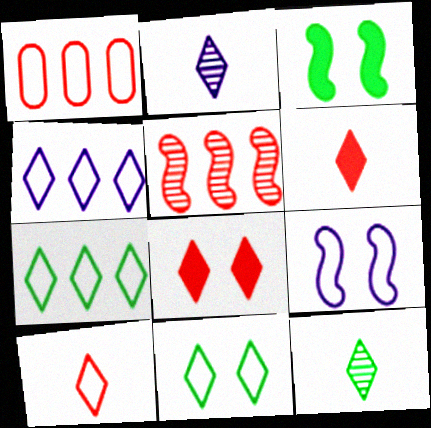[[1, 2, 3], 
[2, 7, 8], 
[4, 8, 12], 
[4, 10, 11]]